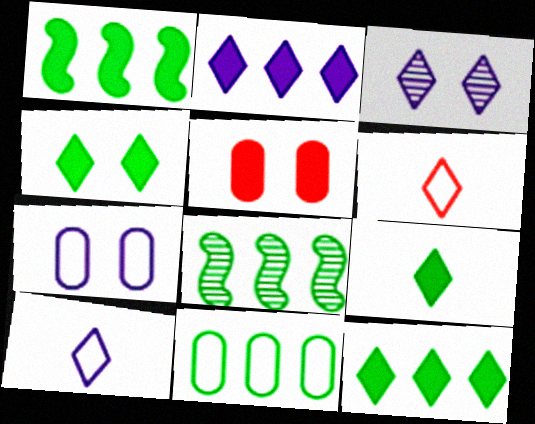[[2, 3, 10], 
[3, 6, 12], 
[4, 9, 12], 
[5, 8, 10], 
[8, 11, 12]]